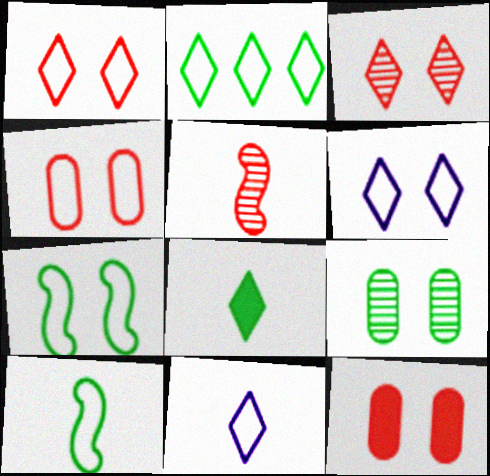[[1, 2, 11], 
[4, 6, 7]]